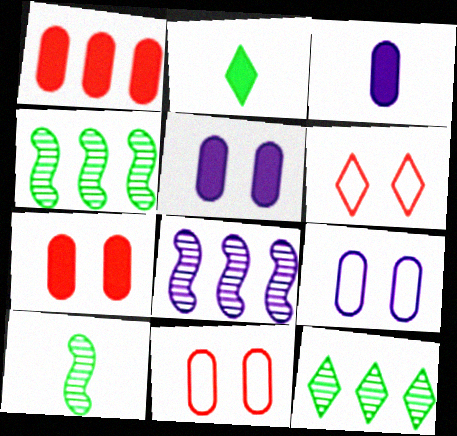[[2, 8, 11], 
[3, 4, 6]]